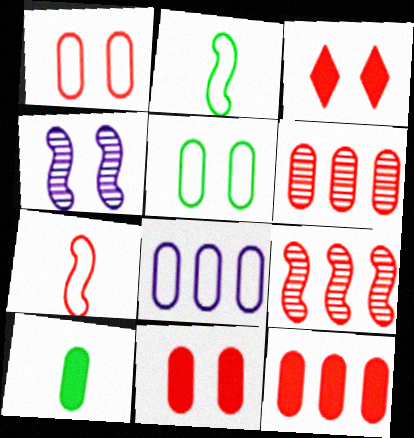[[3, 4, 5], 
[3, 6, 7]]